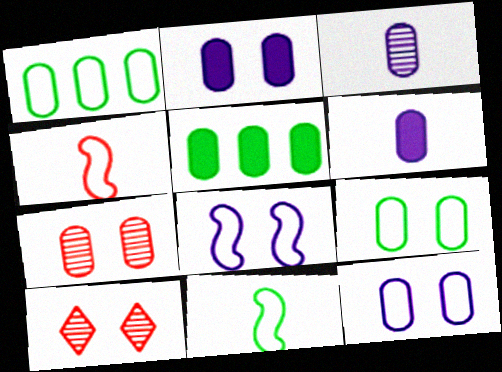[[1, 6, 7], 
[2, 7, 9]]